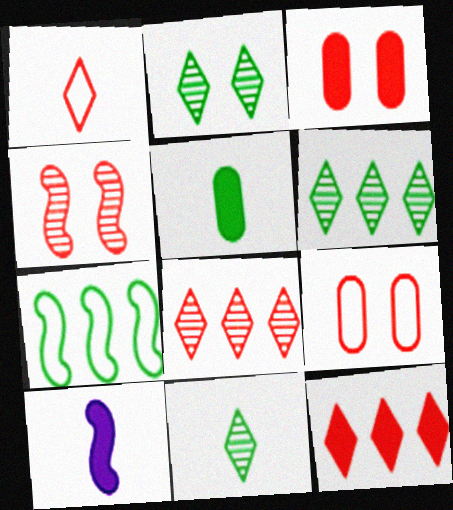[[2, 5, 7], 
[2, 6, 11], 
[4, 7, 10], 
[6, 9, 10]]